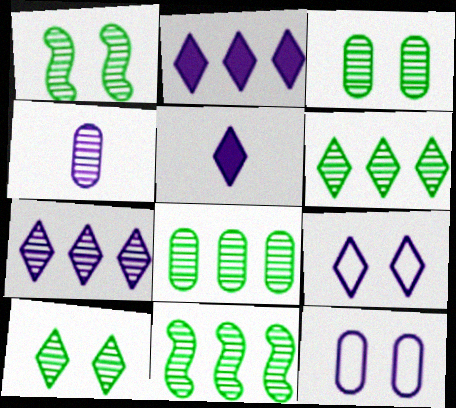[[1, 3, 10], 
[5, 7, 9], 
[6, 8, 11]]